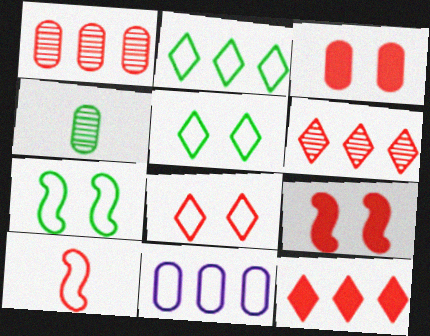[[3, 4, 11], 
[3, 6, 10], 
[5, 10, 11]]